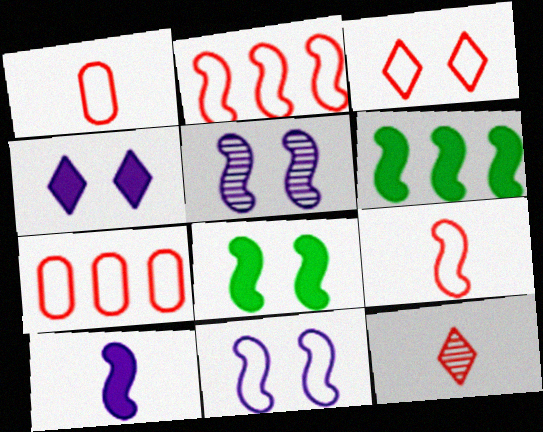[[1, 2, 3], 
[3, 7, 9], 
[5, 6, 9]]